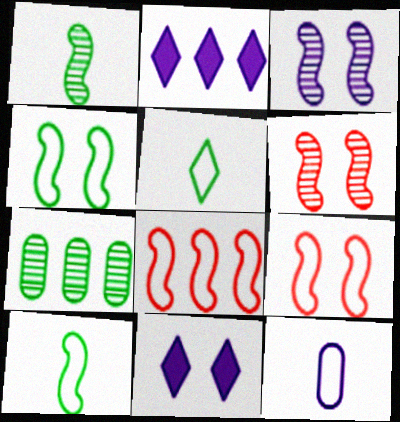[[2, 3, 12], 
[2, 7, 8]]